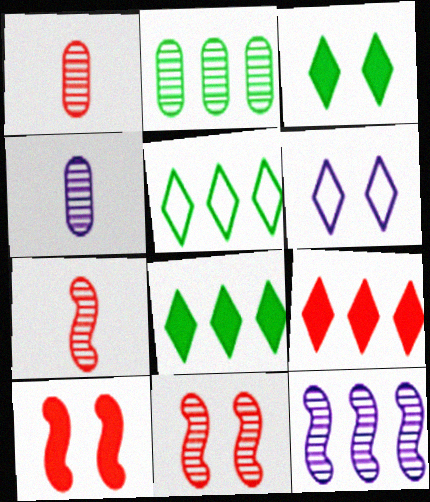[[4, 5, 10]]